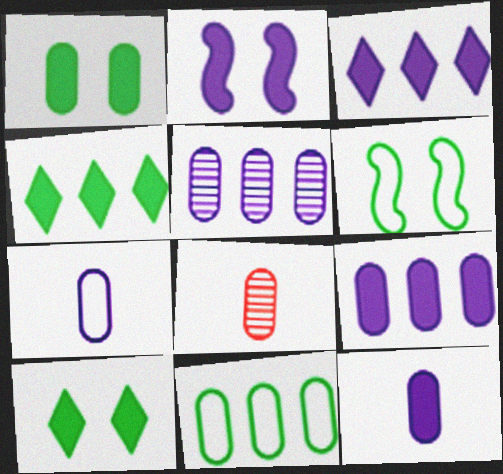[[2, 3, 12], 
[3, 6, 8]]